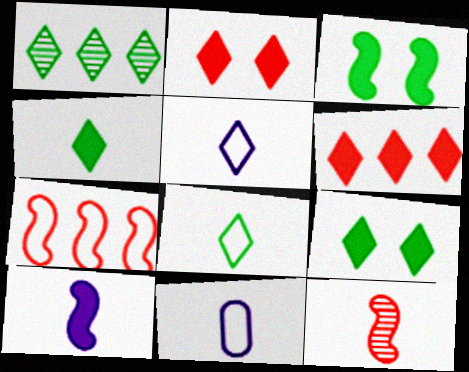[[1, 2, 5], 
[1, 8, 9], 
[4, 11, 12]]